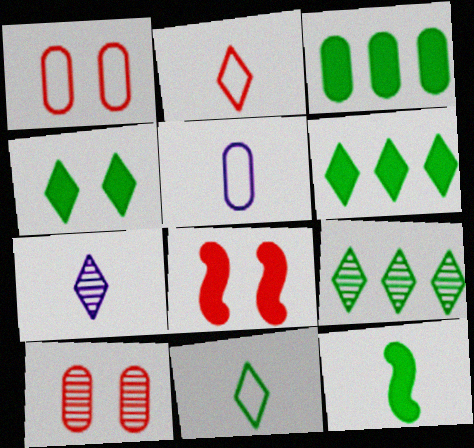[[3, 4, 12], 
[3, 5, 10], 
[4, 9, 11], 
[5, 8, 9]]